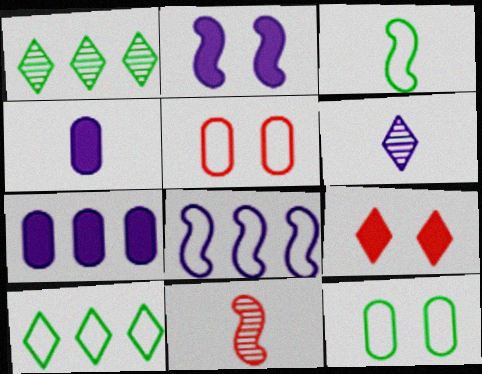[[3, 10, 12], 
[6, 9, 10]]